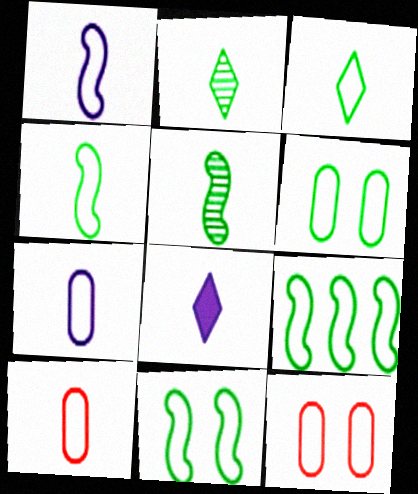[[1, 3, 10], 
[3, 6, 9], 
[4, 9, 11], 
[5, 8, 10]]